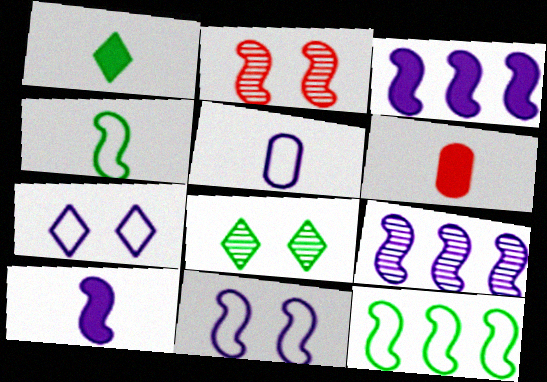[[1, 6, 10], 
[2, 3, 4], 
[2, 10, 12], 
[9, 10, 11]]